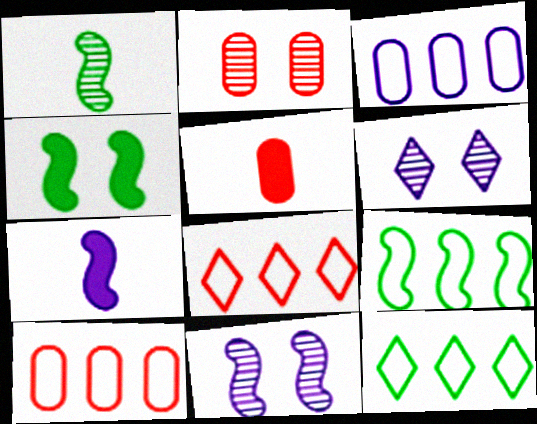[[1, 4, 9], 
[2, 5, 10], 
[2, 7, 12], 
[3, 6, 7], 
[3, 8, 9], 
[5, 6, 9], 
[5, 11, 12]]